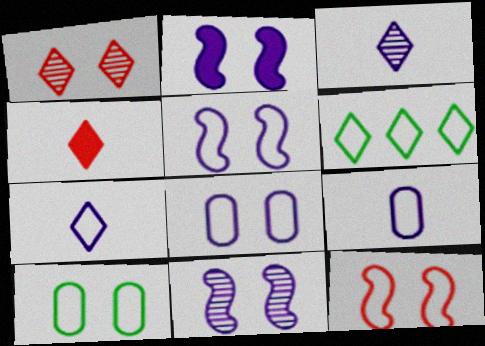[[1, 2, 10], 
[2, 5, 11], 
[6, 9, 12]]